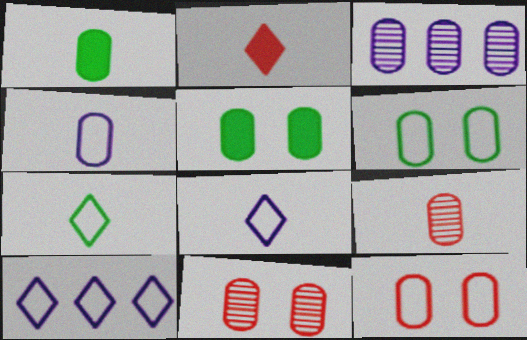[[1, 3, 12], 
[1, 4, 9]]